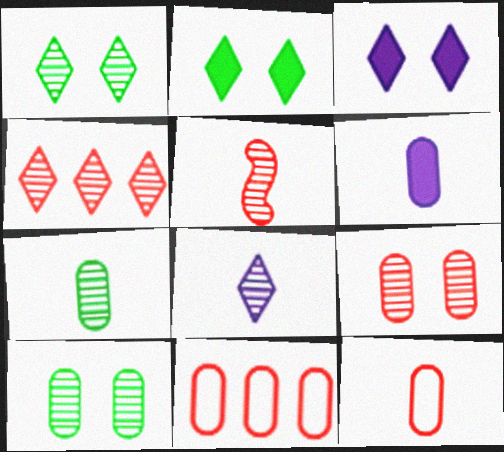[[1, 4, 8], 
[4, 5, 9], 
[5, 7, 8], 
[6, 7, 12], 
[6, 10, 11]]